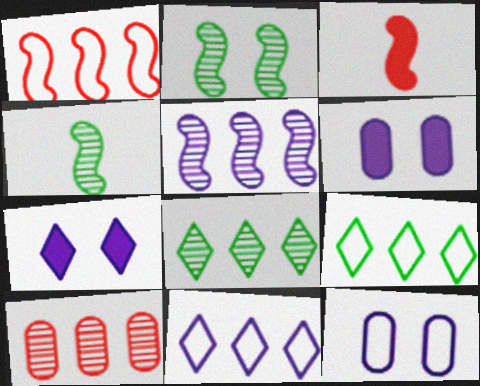[[3, 8, 12], 
[5, 8, 10]]